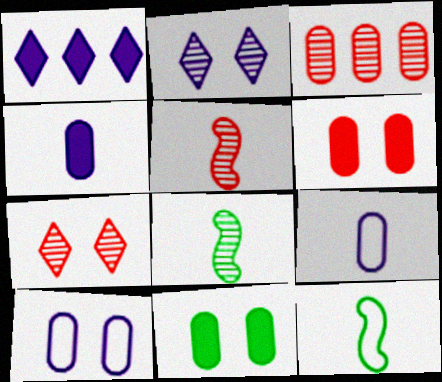[[2, 3, 8], 
[3, 5, 7], 
[3, 9, 11]]